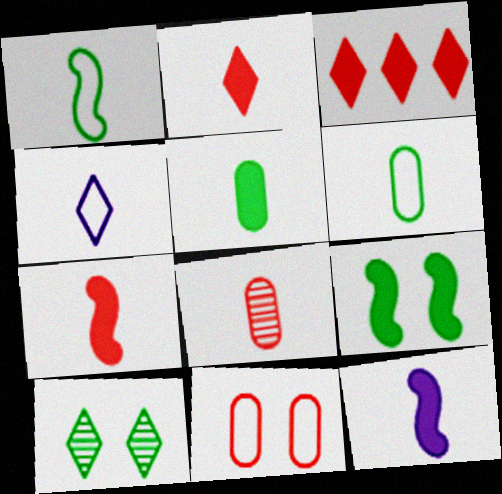[[2, 5, 12], 
[3, 4, 10]]